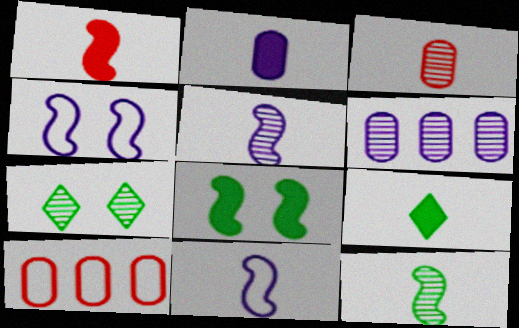[[1, 2, 9], 
[1, 11, 12], 
[3, 9, 11]]